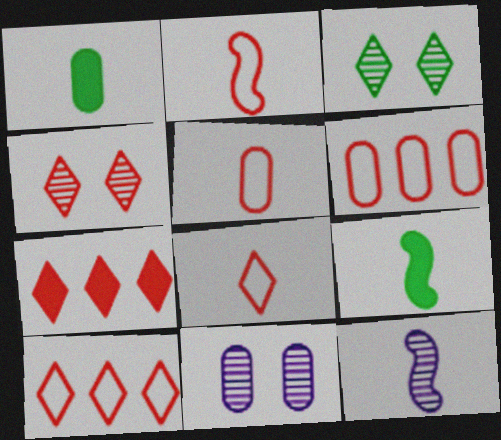[[1, 6, 11], 
[1, 8, 12], 
[2, 5, 8], 
[2, 9, 12], 
[4, 7, 8], 
[9, 10, 11]]